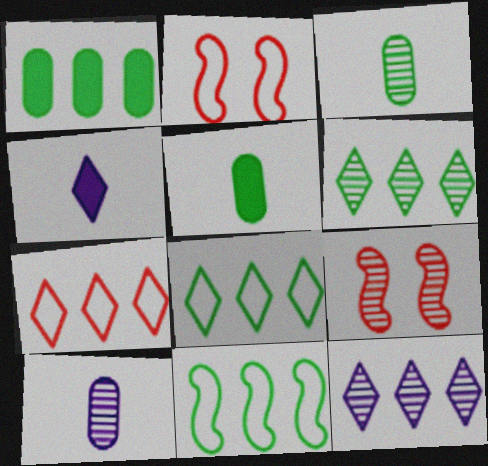[[1, 6, 11], 
[2, 5, 12], 
[3, 9, 12], 
[6, 9, 10]]